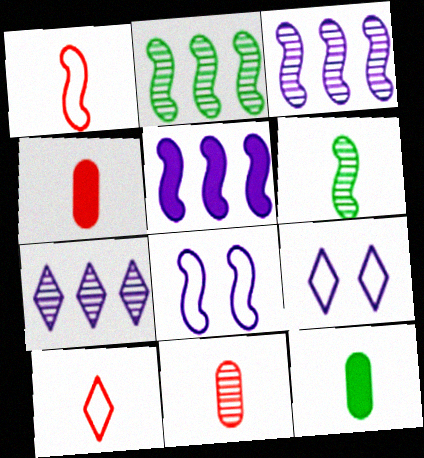[[2, 4, 9]]